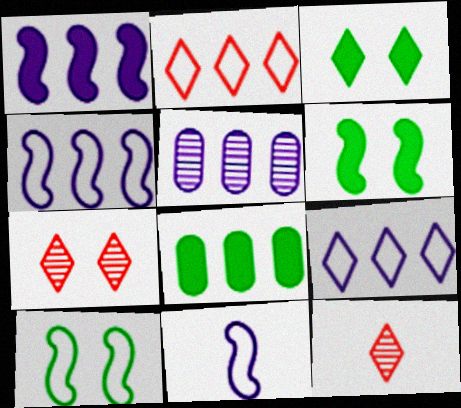[[1, 5, 9], 
[3, 9, 12], 
[7, 8, 11]]